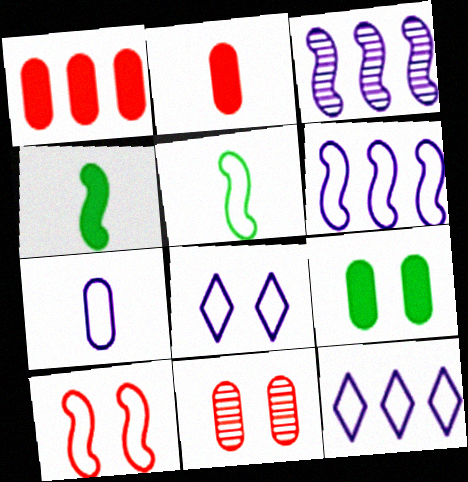[[3, 4, 10], 
[4, 11, 12], 
[5, 6, 10], 
[6, 7, 8]]